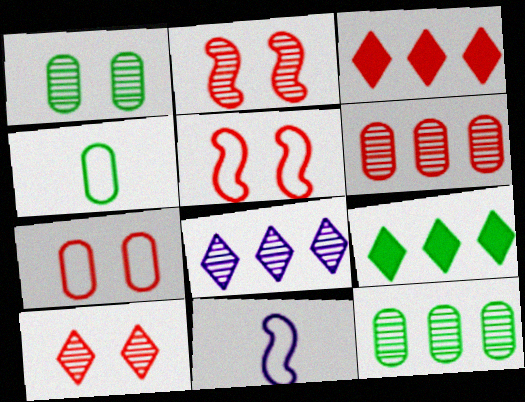[[1, 3, 11]]